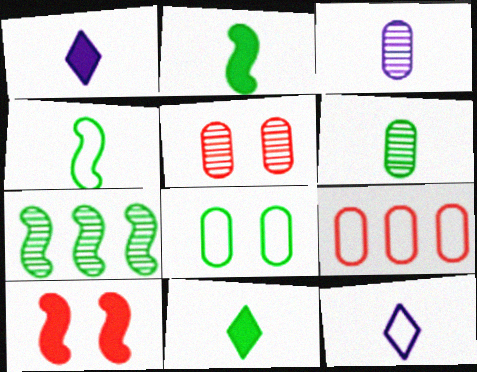[[4, 6, 11], 
[7, 8, 11]]